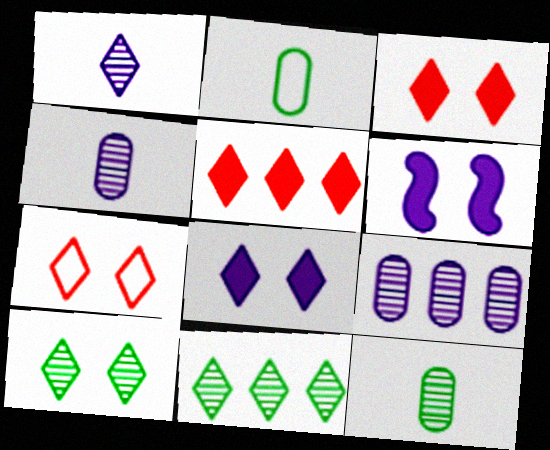[[7, 8, 10]]